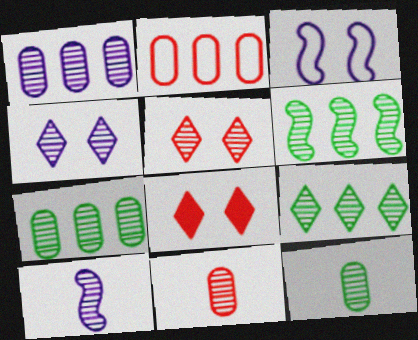[[1, 4, 10], 
[4, 6, 11], 
[5, 7, 10], 
[6, 7, 9]]